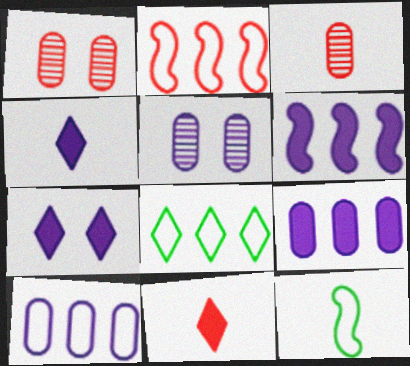[[1, 2, 11], 
[2, 8, 10], 
[3, 4, 12]]